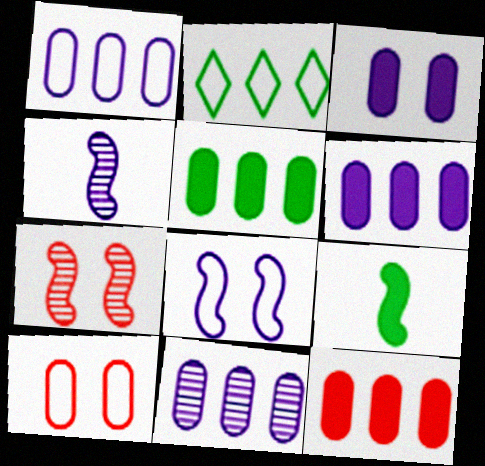[[1, 6, 11], 
[5, 6, 12]]